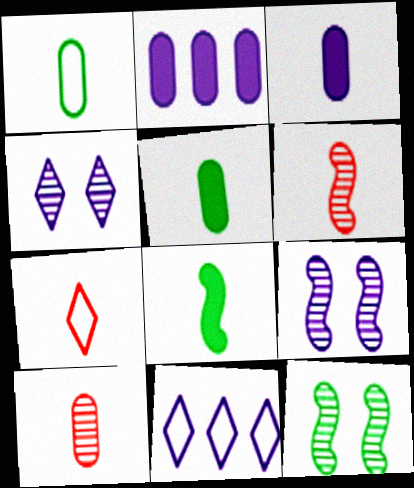[[1, 3, 10], 
[2, 7, 12], 
[3, 9, 11]]